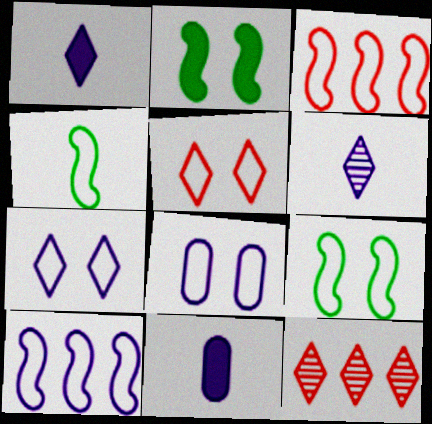[[5, 8, 9], 
[9, 11, 12]]